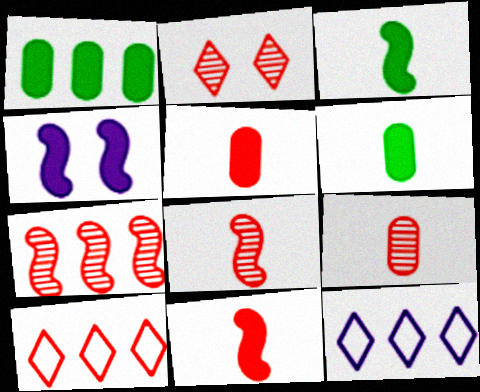[[1, 7, 12], 
[2, 7, 9]]